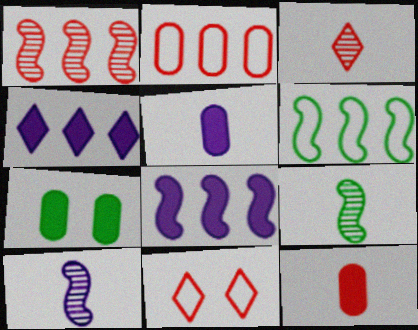[[1, 6, 8], 
[1, 11, 12]]